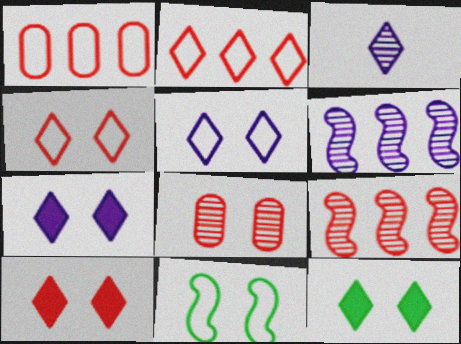[[2, 3, 12], 
[7, 8, 11], 
[7, 10, 12]]